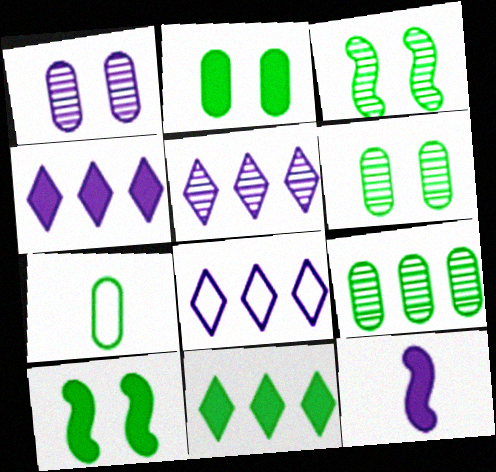[[1, 8, 12], 
[2, 7, 9], 
[3, 7, 11], 
[4, 5, 8]]